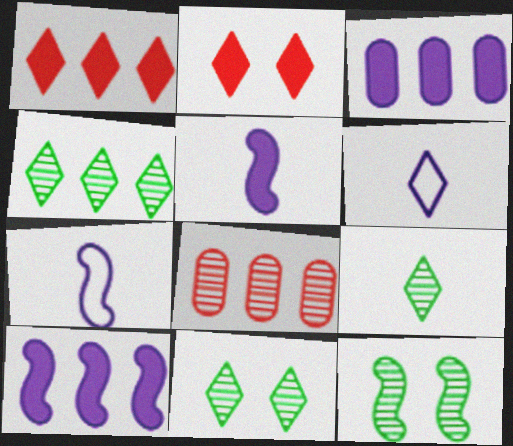[[1, 6, 11], 
[2, 4, 6], 
[4, 9, 11]]